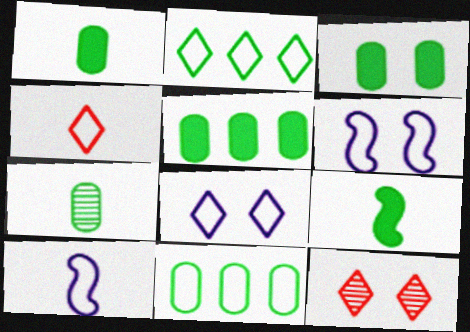[[1, 3, 5], 
[2, 4, 8], 
[3, 6, 12], 
[3, 7, 11], 
[4, 6, 11], 
[5, 10, 12]]